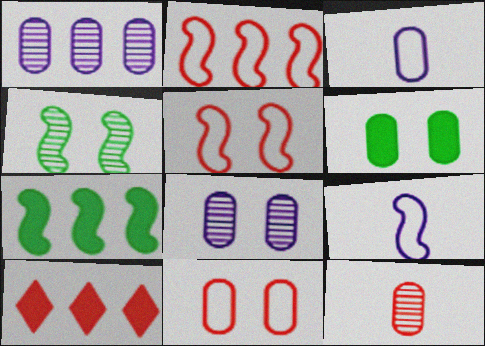[[3, 4, 10], 
[5, 10, 12], 
[6, 8, 11]]